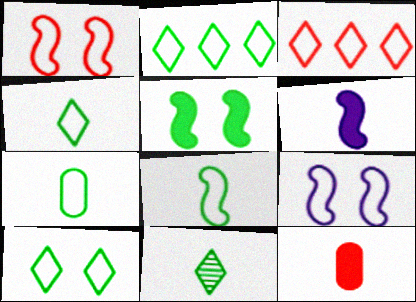[[2, 4, 10], 
[3, 7, 9], 
[4, 7, 8]]